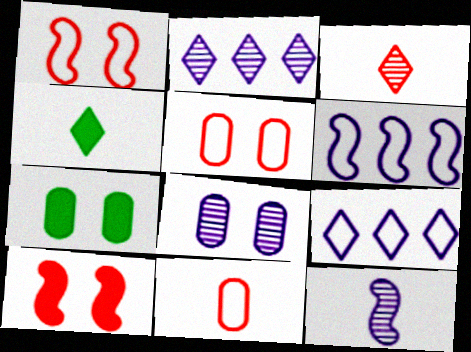[[2, 8, 12], 
[3, 6, 7], 
[4, 11, 12], 
[5, 7, 8]]